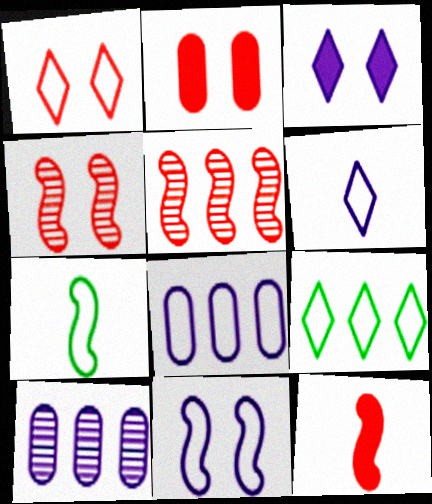[[1, 2, 4], 
[1, 6, 9], 
[1, 7, 8], 
[6, 8, 11]]